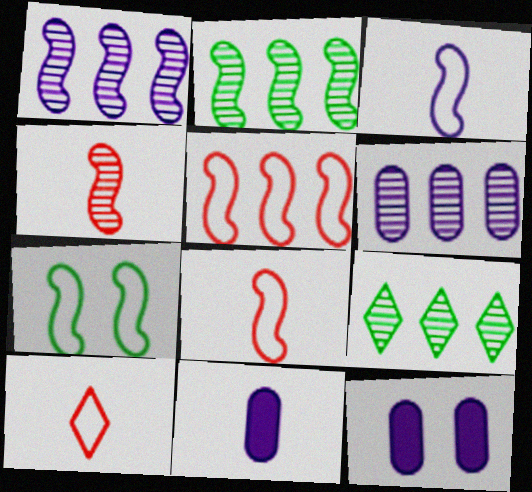[[2, 10, 12], 
[3, 5, 7], 
[8, 9, 12]]